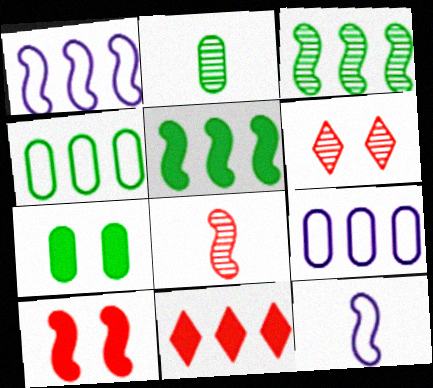[[2, 4, 7], 
[3, 9, 11], 
[3, 10, 12]]